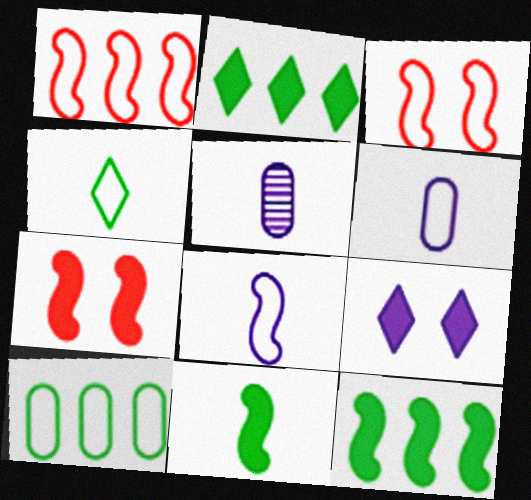[[2, 3, 5]]